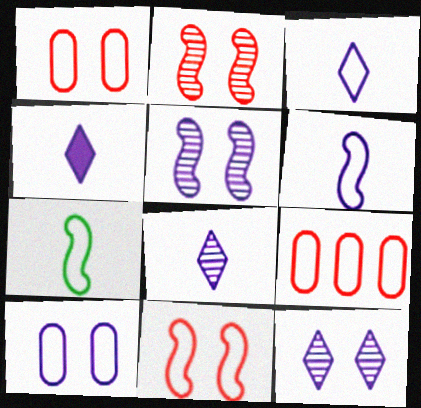[[3, 4, 8]]